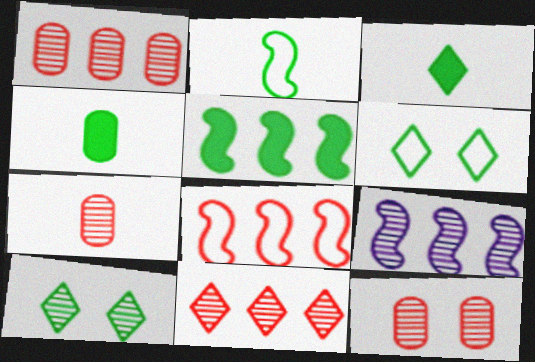[[1, 7, 12], 
[5, 8, 9], 
[7, 9, 10]]